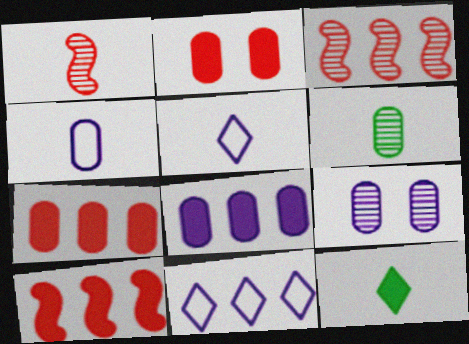[[1, 4, 12], 
[4, 8, 9]]